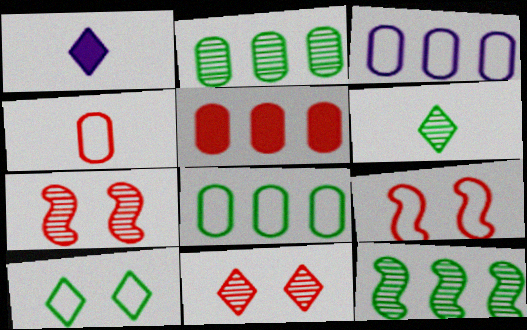[[1, 2, 9], 
[1, 7, 8], 
[2, 3, 5]]